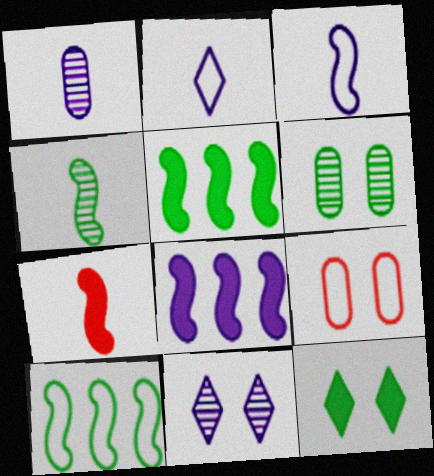[[2, 9, 10], 
[3, 4, 7]]